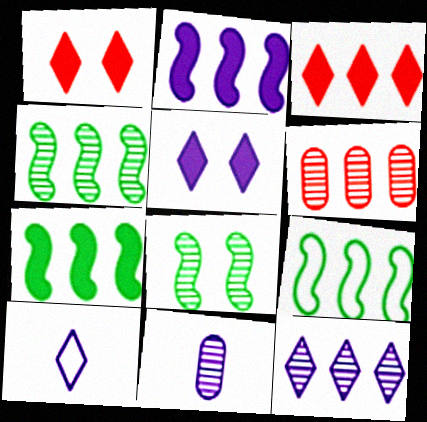[[1, 9, 11], 
[4, 6, 12], 
[4, 7, 9], 
[5, 10, 12]]